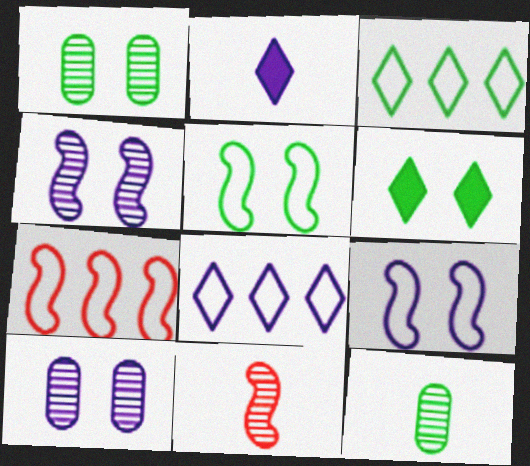[[1, 2, 7], 
[1, 5, 6]]